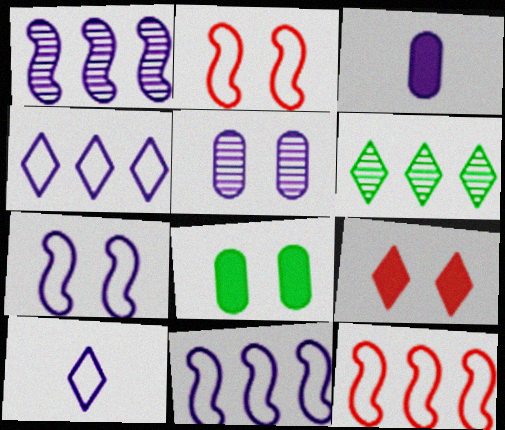[[2, 3, 6], 
[6, 9, 10]]